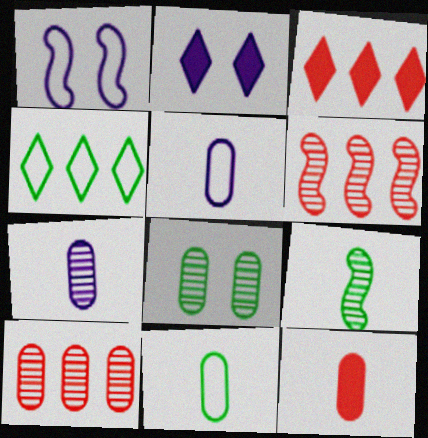[[2, 6, 11], 
[7, 8, 10], 
[7, 11, 12]]